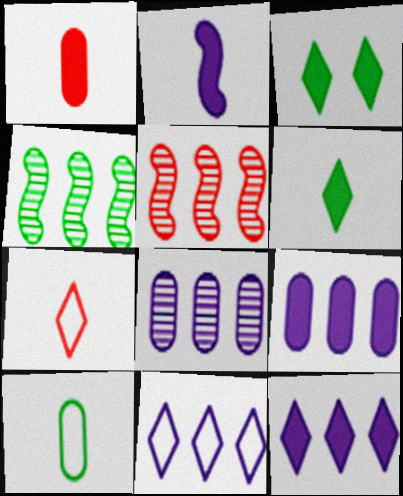[[1, 2, 6], 
[3, 4, 10]]